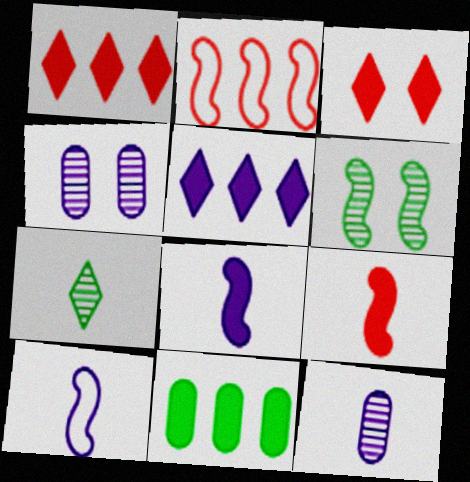[[2, 6, 8], 
[3, 8, 11], 
[4, 5, 10]]